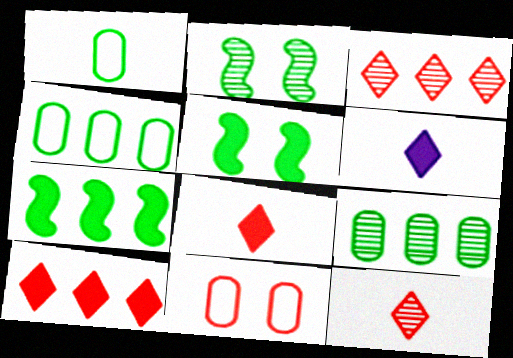[]